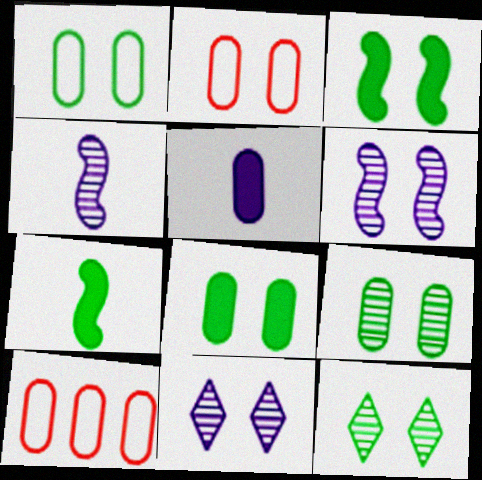[[1, 3, 12], 
[1, 8, 9], 
[2, 3, 11], 
[5, 9, 10], 
[7, 10, 11]]